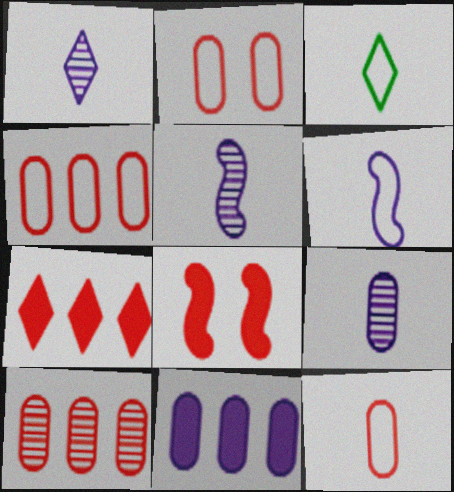[[1, 5, 9], 
[2, 4, 12], 
[3, 6, 12]]